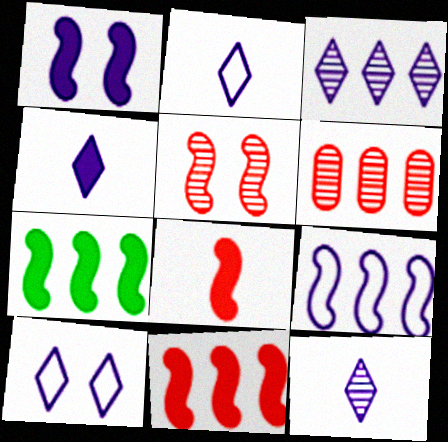[[1, 7, 8], 
[2, 4, 12], 
[3, 4, 10]]